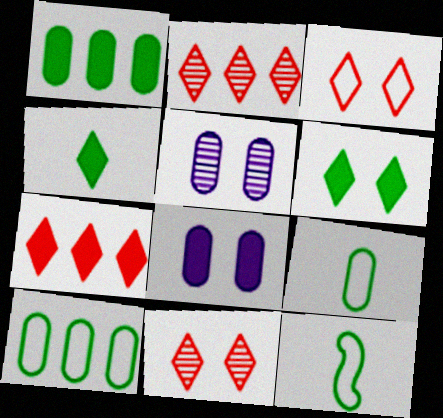[[2, 8, 12], 
[5, 7, 12]]